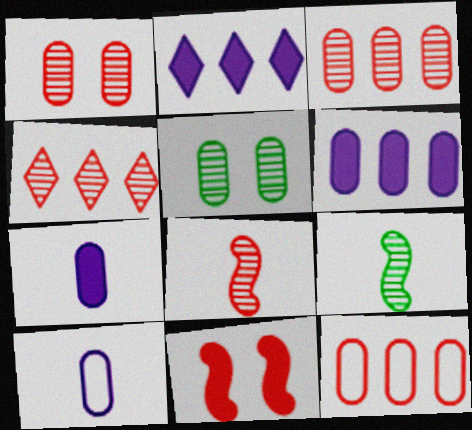[[1, 4, 8], 
[5, 7, 12]]